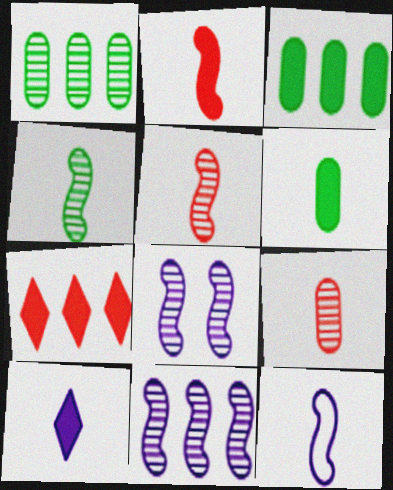[[2, 4, 12], 
[2, 6, 10]]